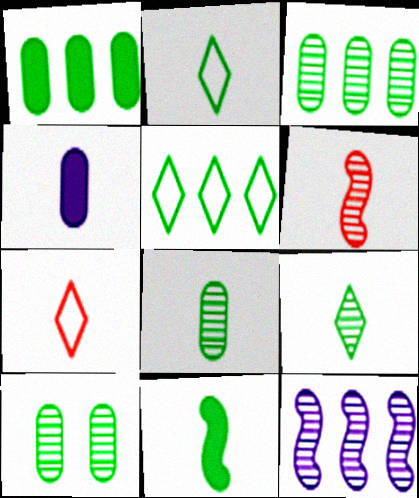[[2, 4, 6], 
[2, 8, 11], 
[3, 8, 10], 
[5, 10, 11]]